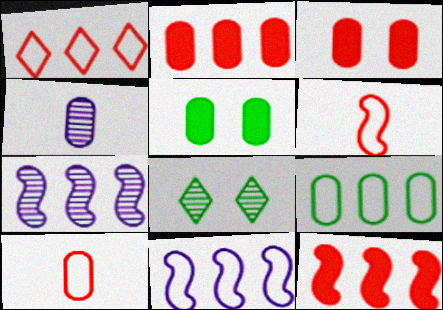[[1, 9, 11], 
[3, 4, 9]]